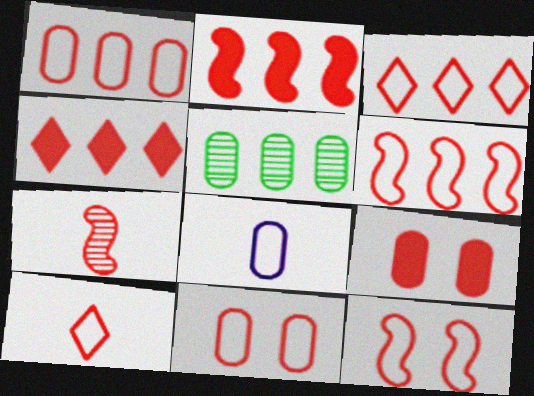[[1, 3, 6], 
[1, 10, 12], 
[2, 7, 12], 
[3, 7, 9], 
[4, 7, 11], 
[5, 8, 9], 
[6, 10, 11]]